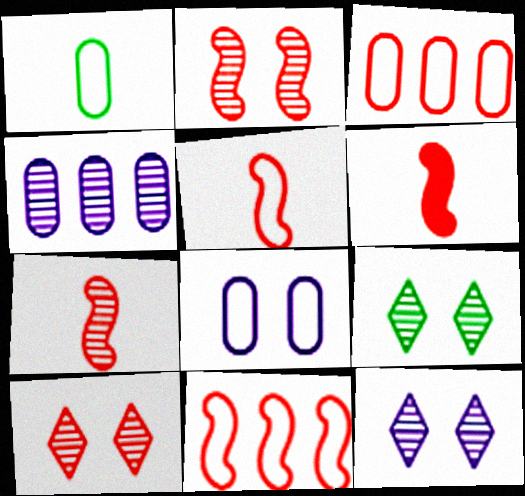[[1, 3, 8], 
[2, 6, 11], 
[3, 6, 10], 
[4, 7, 9], 
[5, 6, 7], 
[9, 10, 12]]